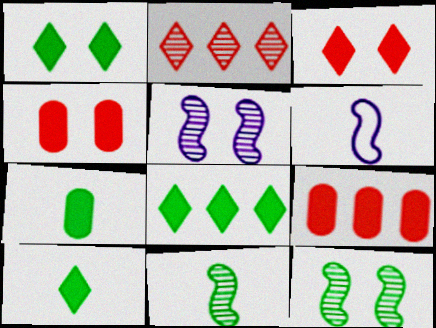[[1, 8, 10]]